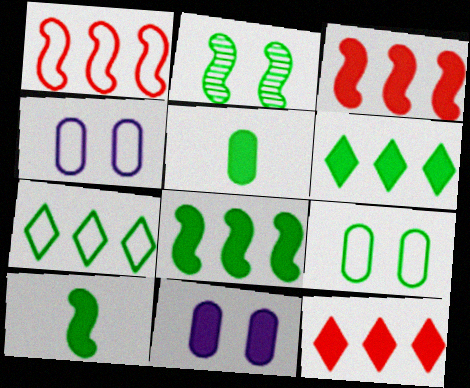[[2, 5, 7], 
[10, 11, 12]]